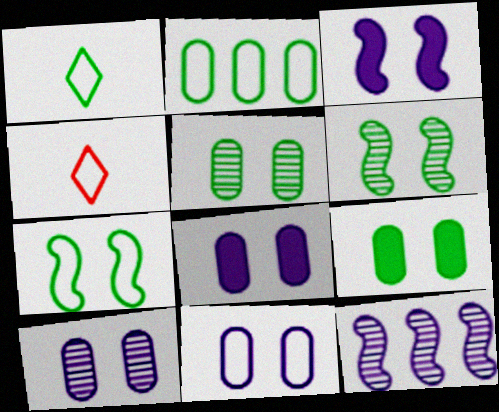[[1, 2, 7], 
[4, 9, 12], 
[8, 10, 11]]